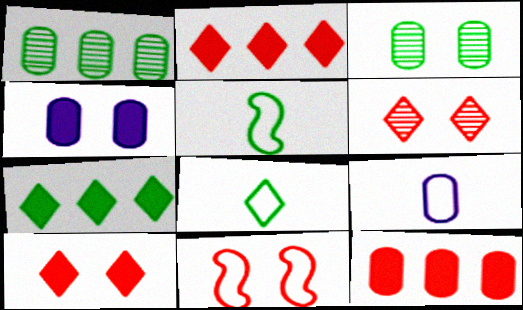[[3, 5, 7], 
[3, 9, 12]]